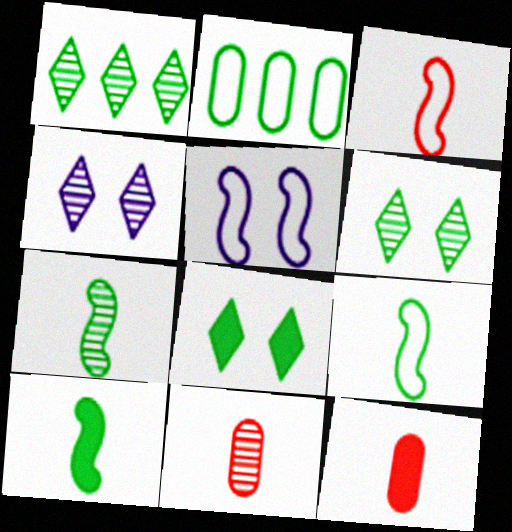[[1, 5, 12], 
[2, 6, 10], 
[2, 7, 8], 
[7, 9, 10]]